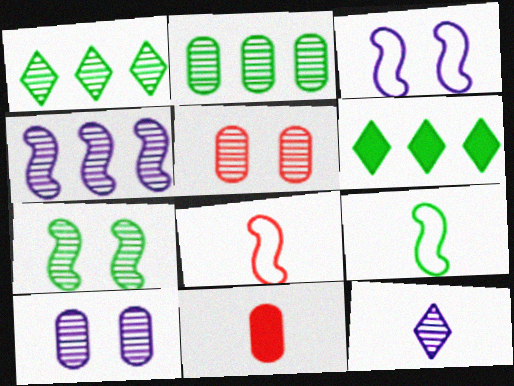[[1, 3, 11], 
[4, 10, 12], 
[6, 8, 10], 
[9, 11, 12]]